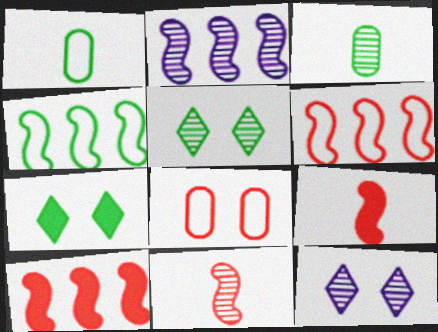[[1, 10, 12], 
[2, 4, 10], 
[3, 4, 7]]